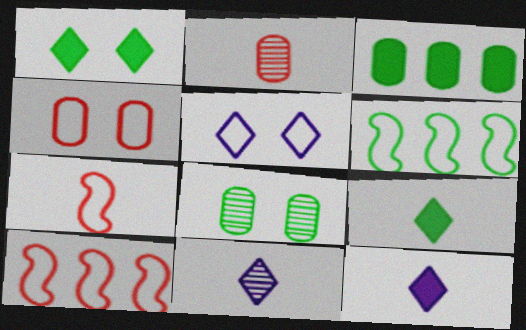[[6, 8, 9], 
[8, 10, 12]]